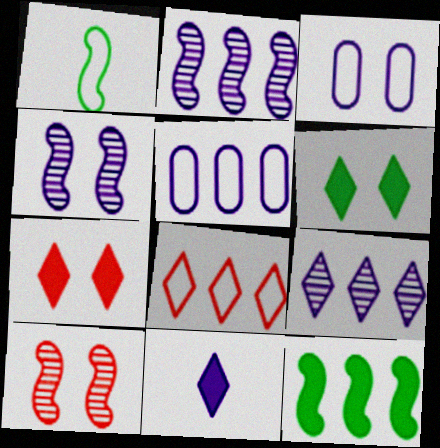[[1, 3, 8], 
[2, 3, 11], 
[3, 6, 10], 
[4, 5, 11]]